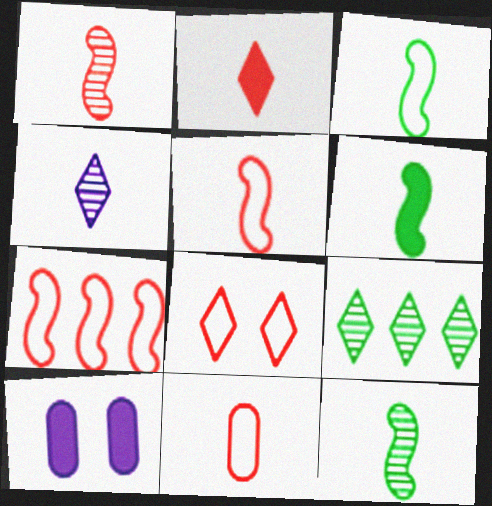[[1, 2, 11], 
[3, 6, 12], 
[4, 6, 11], 
[5, 9, 10], 
[7, 8, 11]]